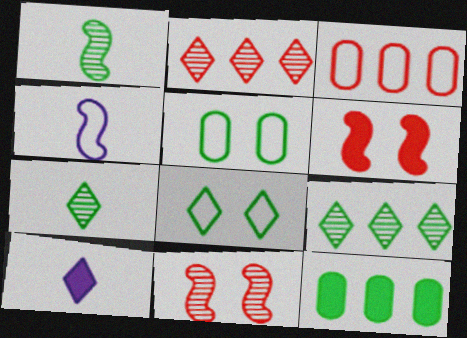[[1, 8, 12], 
[2, 8, 10], 
[3, 4, 8], 
[6, 10, 12]]